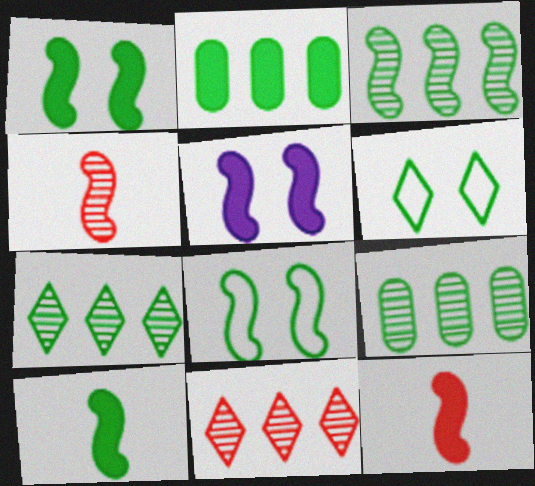[[3, 7, 9], 
[3, 8, 10], 
[6, 9, 10]]